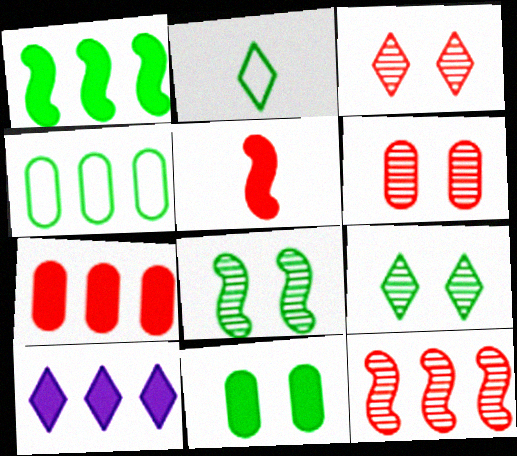[[1, 7, 10], 
[2, 3, 10], 
[4, 10, 12], 
[5, 10, 11]]